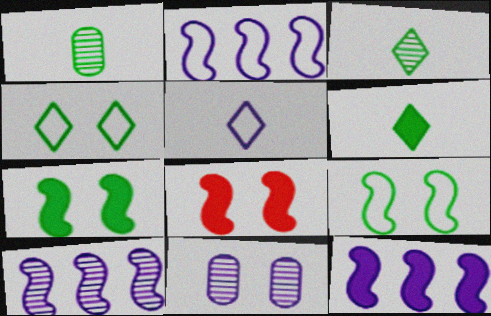[[2, 10, 12], 
[4, 8, 11], 
[5, 11, 12]]